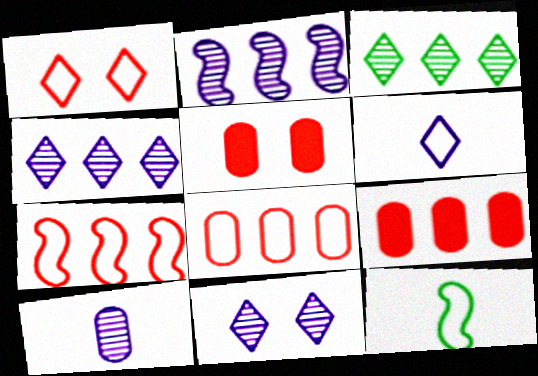[[2, 10, 11], 
[4, 5, 12], 
[9, 11, 12]]